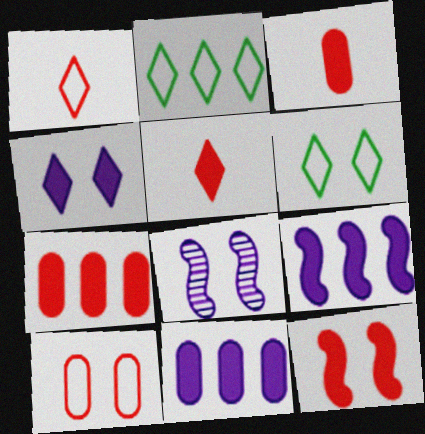[[2, 3, 8], 
[5, 7, 12]]